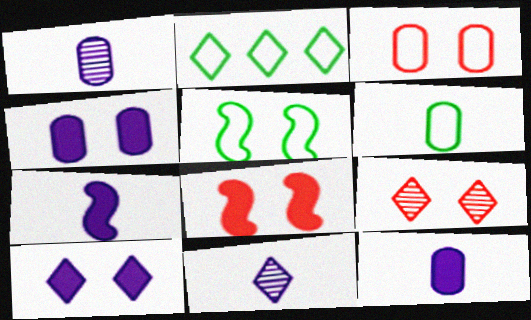[[1, 2, 8], 
[2, 5, 6], 
[3, 8, 9], 
[4, 5, 9]]